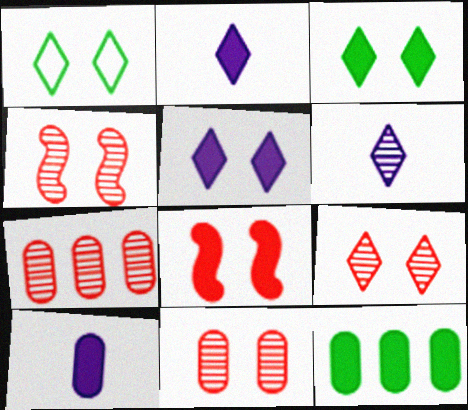[[1, 5, 9], 
[2, 8, 12], 
[4, 9, 11]]